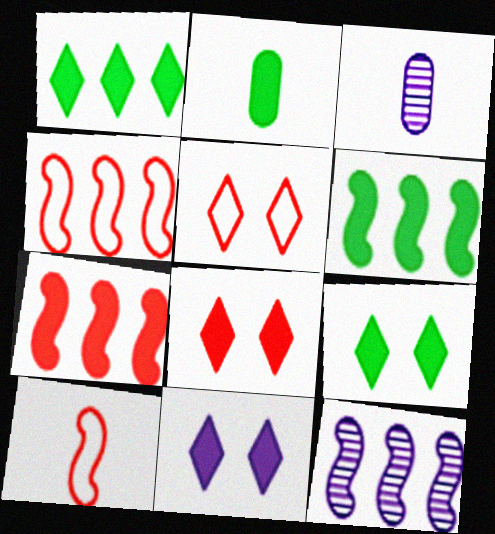[[2, 5, 12], 
[2, 6, 9], 
[2, 7, 11], 
[3, 4, 9], 
[3, 5, 6], 
[4, 6, 12], 
[8, 9, 11]]